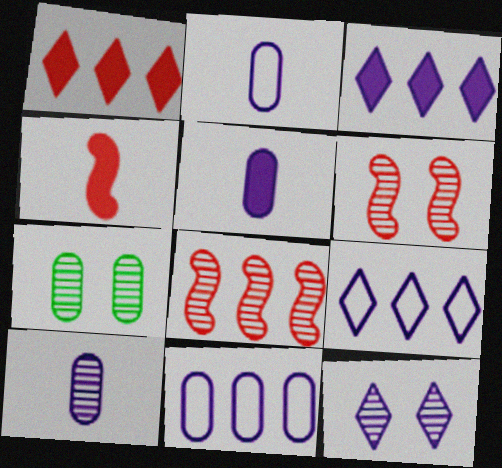[[2, 5, 10], 
[4, 7, 9], 
[6, 7, 12]]